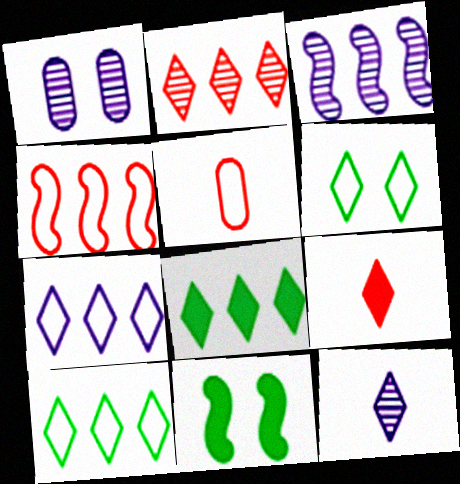[[1, 3, 12], 
[2, 7, 8]]